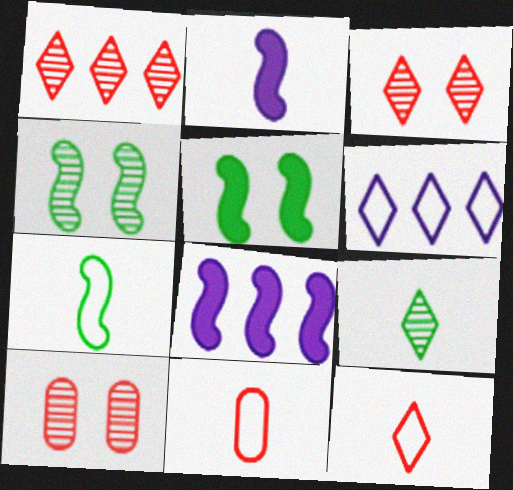[[2, 9, 11]]